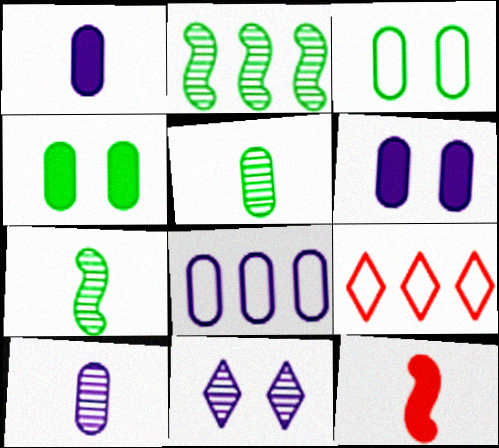[[6, 7, 9], 
[6, 8, 10]]